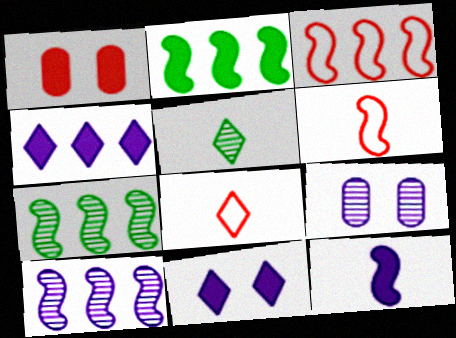[[2, 3, 10], 
[2, 8, 9]]